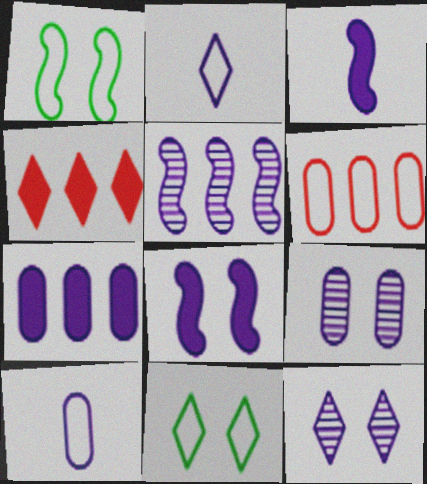[[1, 2, 6], 
[7, 9, 10]]